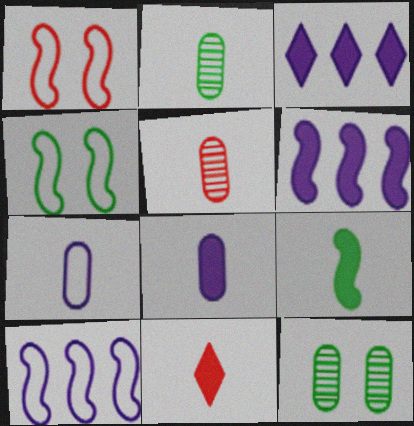[[1, 2, 3], 
[3, 4, 5], 
[8, 9, 11], 
[10, 11, 12]]